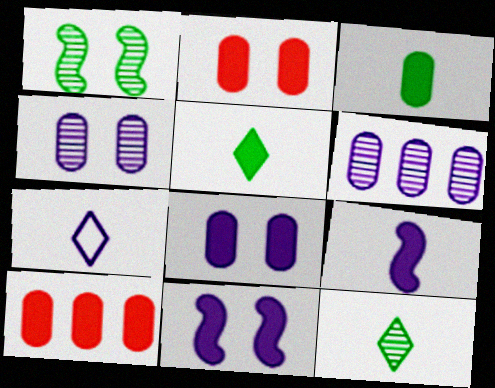[[1, 7, 10], 
[3, 8, 10], 
[5, 10, 11], 
[6, 7, 11]]